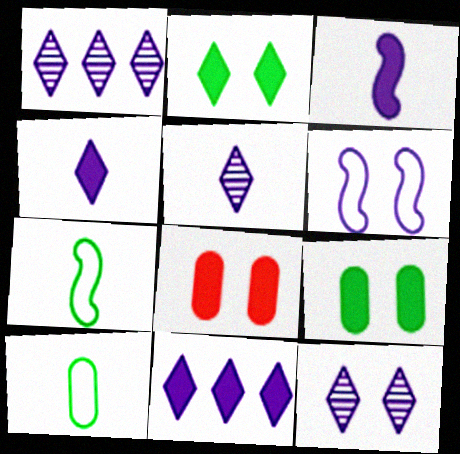[[1, 5, 12], 
[1, 7, 8]]